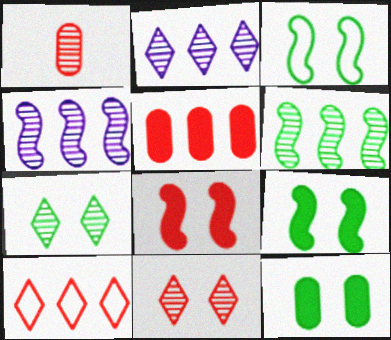[[1, 4, 7], 
[1, 8, 10], 
[3, 7, 12]]